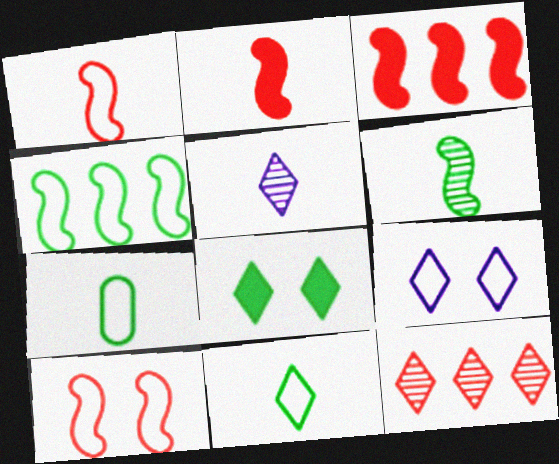[[2, 5, 7]]